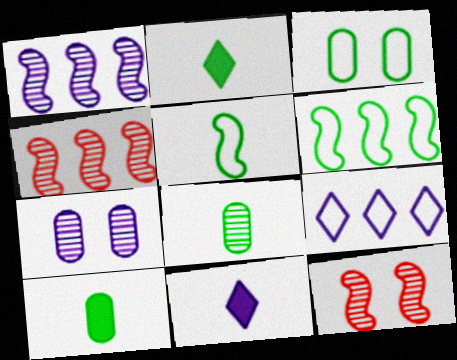[[2, 5, 8], 
[3, 4, 11], 
[9, 10, 12]]